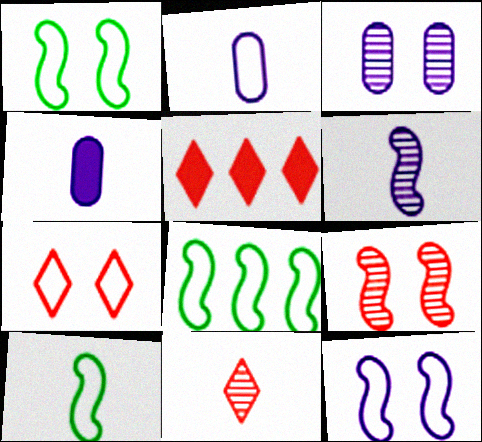[[1, 8, 10], 
[2, 7, 8], 
[3, 5, 10], 
[4, 10, 11], 
[5, 7, 11]]